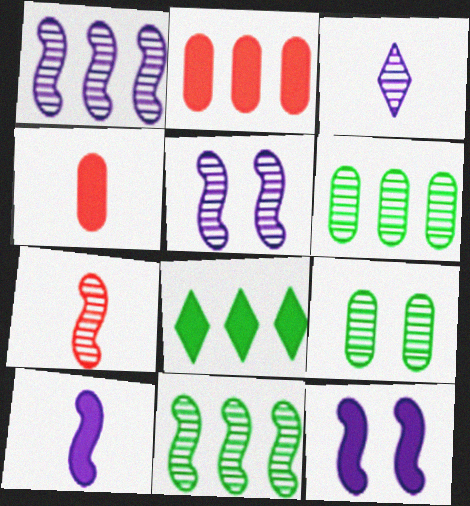[[4, 8, 12], 
[5, 7, 11]]